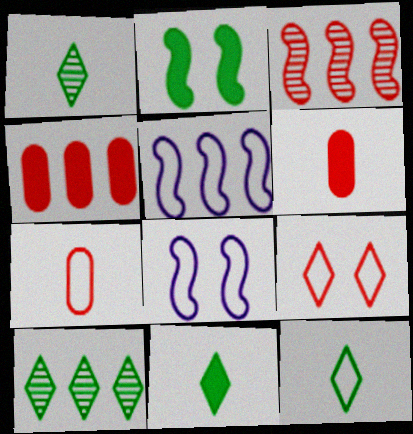[[1, 4, 8], 
[1, 11, 12], 
[3, 6, 9], 
[4, 5, 10], 
[6, 8, 10]]